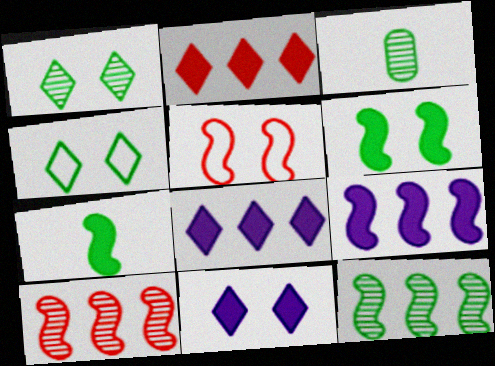[[1, 3, 12], 
[3, 5, 8]]